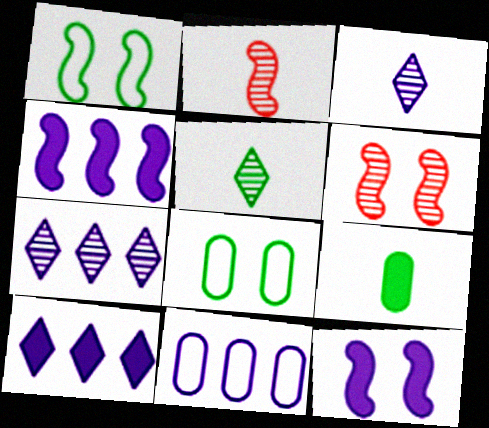[[1, 2, 4], 
[1, 6, 12], 
[2, 8, 10], 
[3, 11, 12], 
[4, 7, 11]]